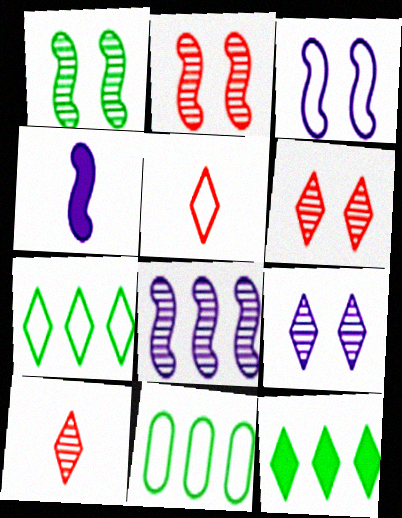[[3, 4, 8], 
[3, 5, 11], 
[4, 6, 11], 
[5, 9, 12]]